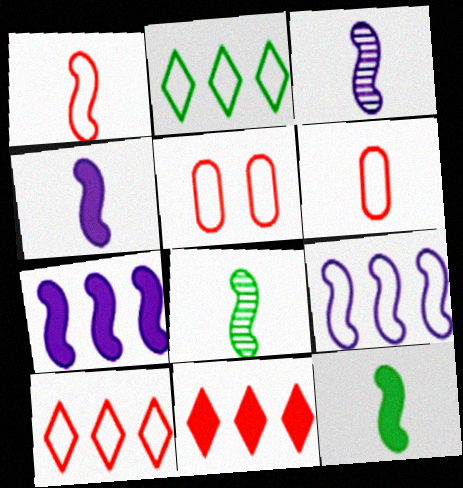[[1, 3, 12], 
[1, 4, 8], 
[1, 5, 10]]